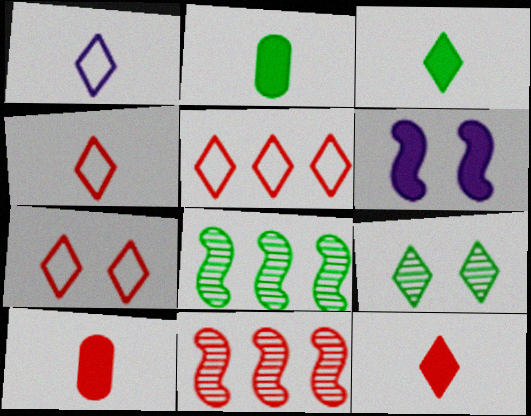[[4, 5, 7], 
[7, 10, 11]]